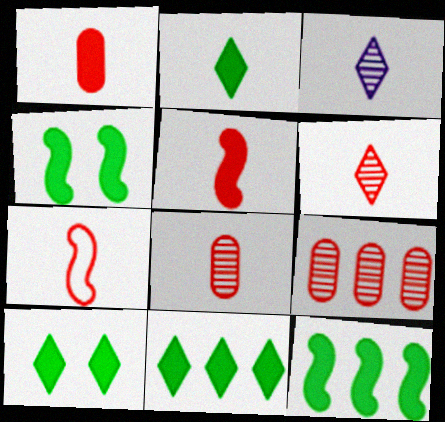[[1, 6, 7], 
[2, 10, 11]]